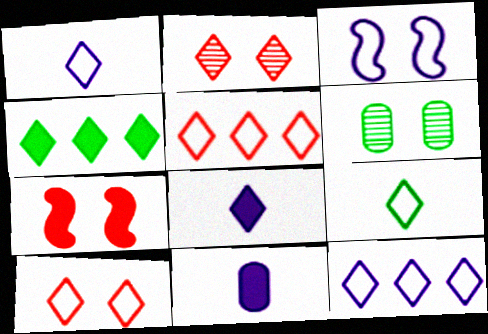[[1, 2, 4], 
[4, 7, 11], 
[9, 10, 12]]